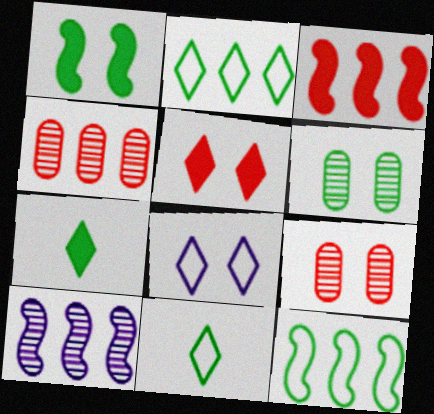[[1, 8, 9], 
[3, 10, 12], 
[6, 7, 12]]